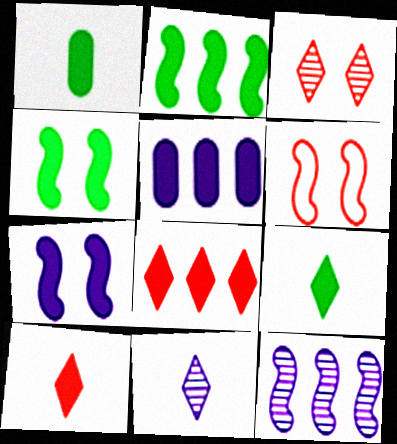[[1, 7, 8], 
[2, 5, 8], 
[4, 5, 10]]